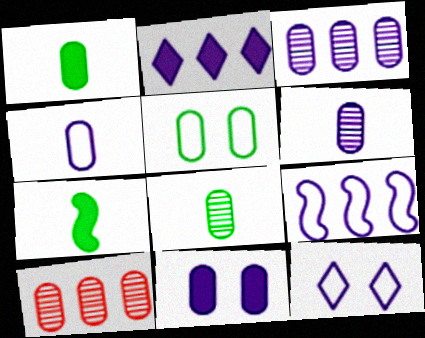[[2, 3, 9], 
[3, 4, 11], 
[4, 9, 12], 
[7, 10, 12]]